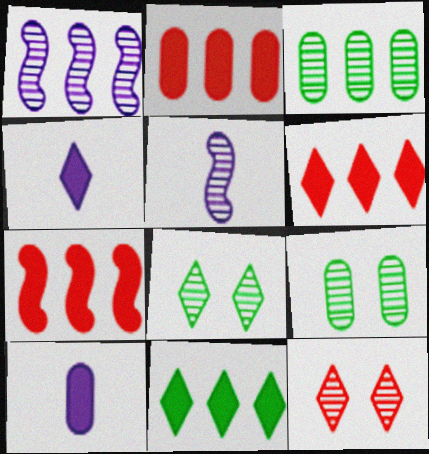[[2, 6, 7], 
[3, 5, 12]]